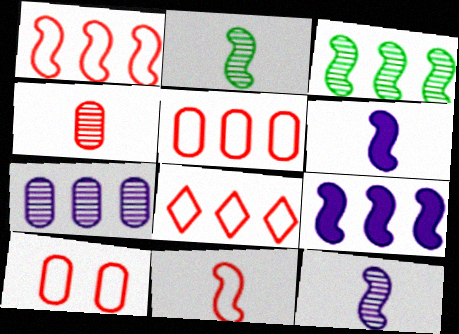[[1, 3, 9], 
[1, 5, 8], 
[2, 6, 11], 
[8, 10, 11]]